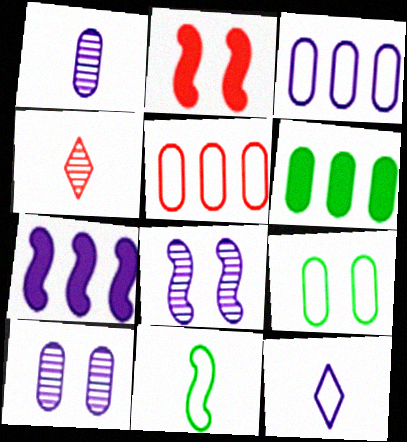[[2, 4, 5], 
[4, 7, 9], 
[7, 10, 12]]